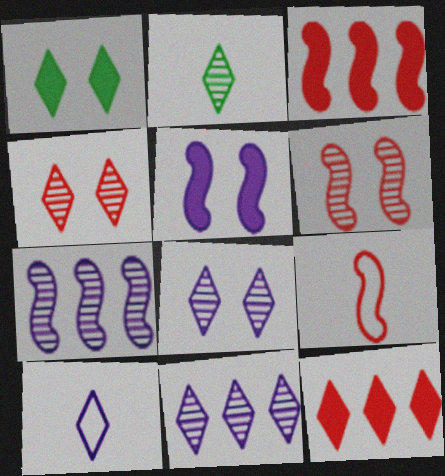[[2, 4, 11], 
[3, 6, 9]]